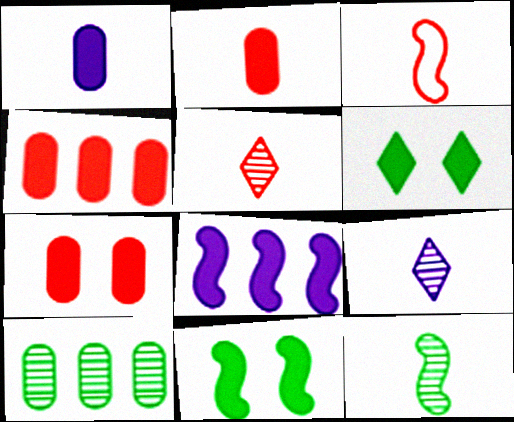[[2, 3, 5], 
[2, 4, 7], 
[2, 6, 8]]